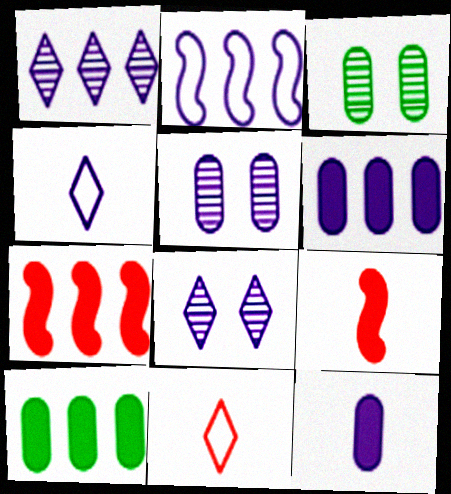[[1, 2, 6], 
[2, 8, 12], 
[3, 4, 7]]